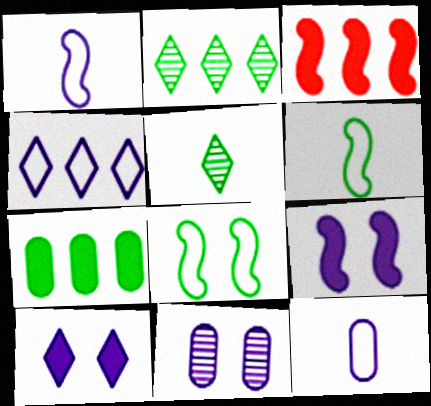[[5, 7, 8]]